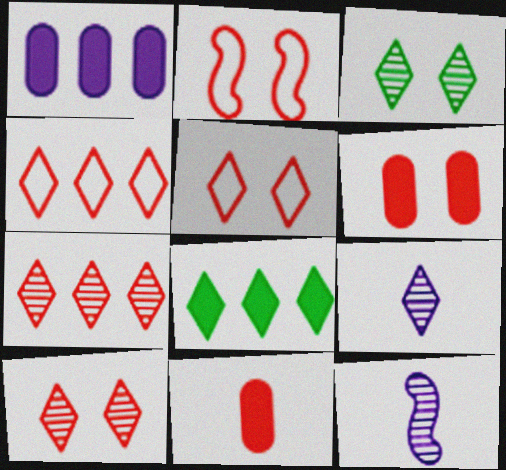[[2, 6, 10], 
[2, 7, 11], 
[3, 7, 9], 
[5, 8, 9]]